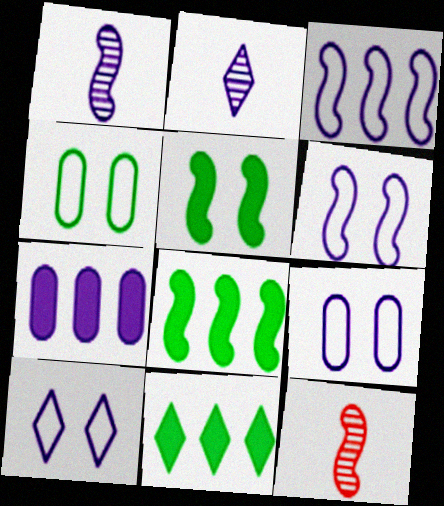[[1, 7, 10], 
[2, 6, 7], 
[3, 5, 12], 
[6, 8, 12], 
[6, 9, 10], 
[9, 11, 12]]